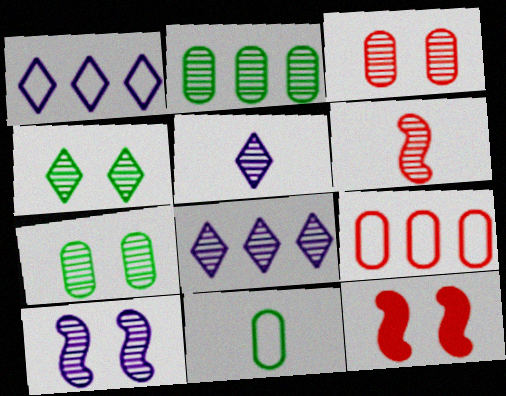[[3, 4, 10], 
[6, 7, 8], 
[8, 11, 12]]